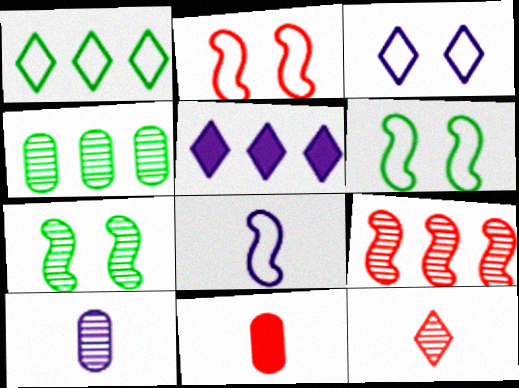[]